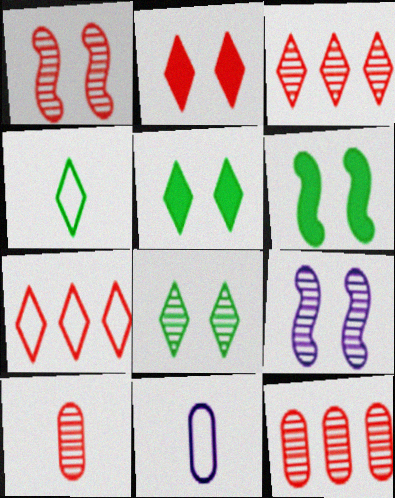[[1, 3, 10], 
[3, 6, 11]]